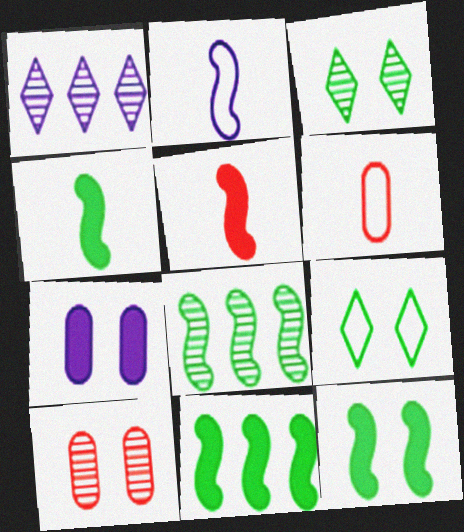[[1, 2, 7], 
[1, 6, 12], 
[4, 11, 12]]